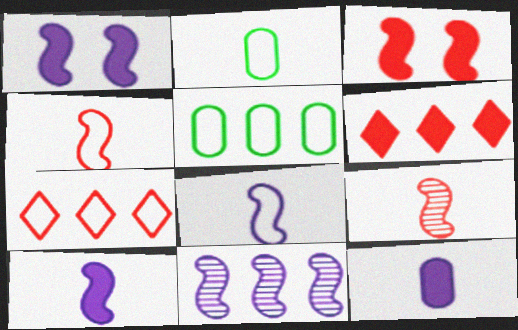[[1, 8, 11], 
[5, 6, 11]]